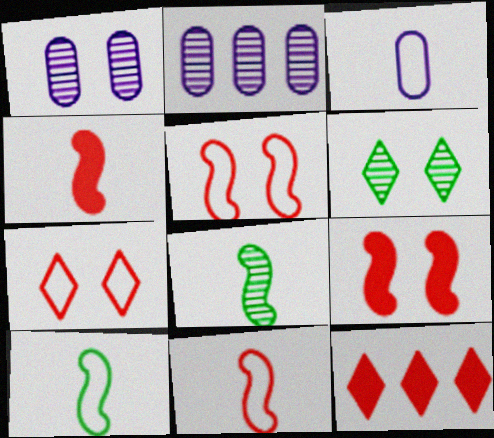[[1, 10, 12]]